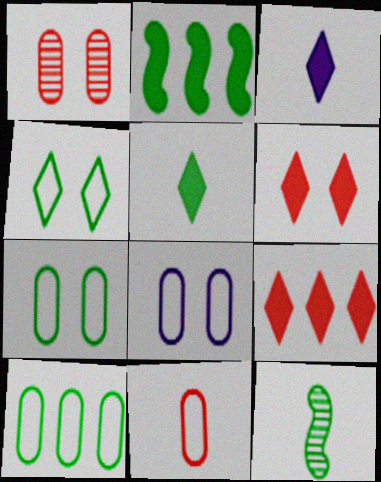[[3, 11, 12], 
[8, 9, 12], 
[8, 10, 11]]